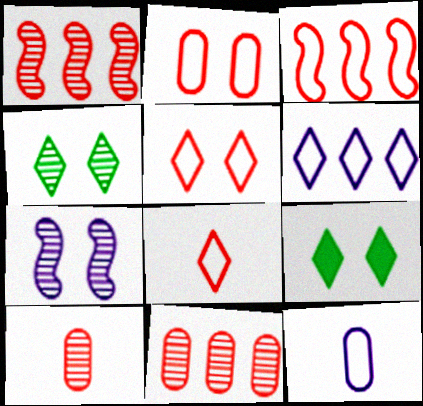[[1, 9, 12], 
[2, 3, 8], 
[2, 7, 9]]